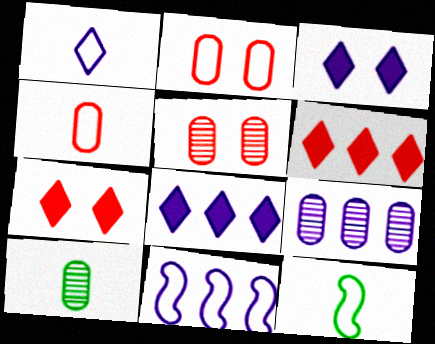[[1, 4, 12], 
[5, 8, 12], 
[5, 9, 10], 
[7, 9, 12], 
[7, 10, 11], 
[8, 9, 11]]